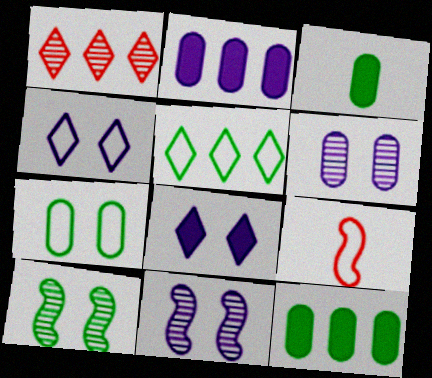[[3, 5, 10]]